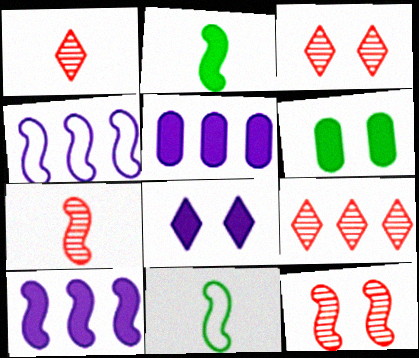[[1, 3, 9], 
[1, 4, 6], 
[2, 4, 12], 
[3, 5, 11], 
[10, 11, 12]]